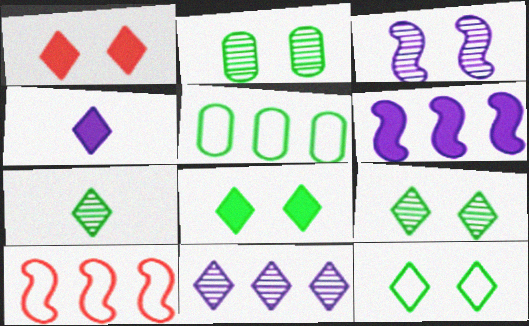[[2, 4, 10], 
[8, 9, 12]]